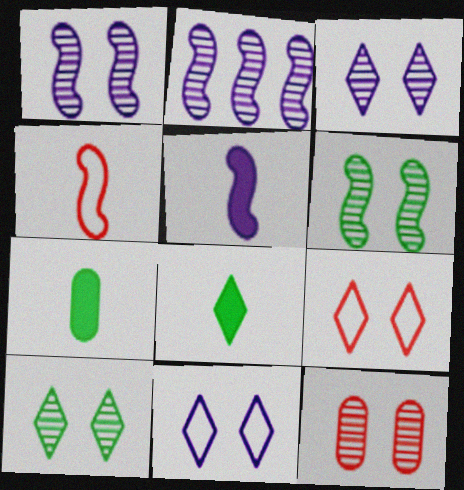[[1, 10, 12], 
[2, 7, 9], 
[3, 6, 12]]